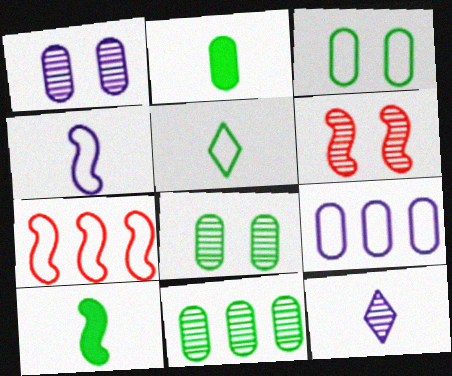[[2, 3, 11], 
[6, 11, 12]]